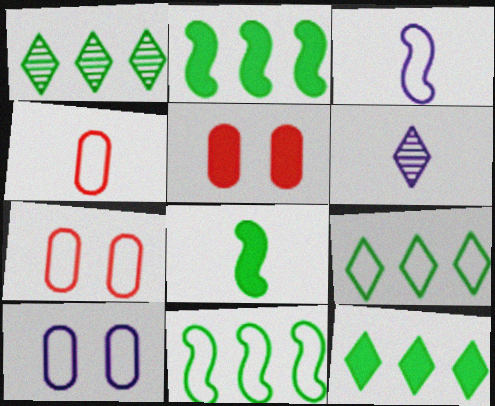[[1, 3, 5], 
[1, 9, 12], 
[2, 6, 7], 
[3, 7, 9], 
[4, 6, 8], 
[5, 6, 11]]